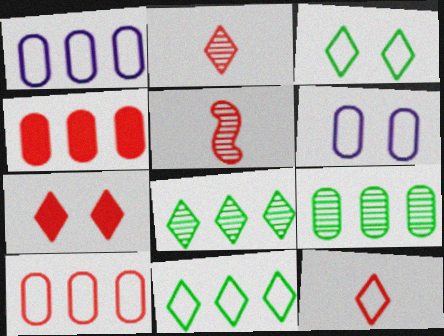[[1, 4, 9], 
[5, 7, 10]]